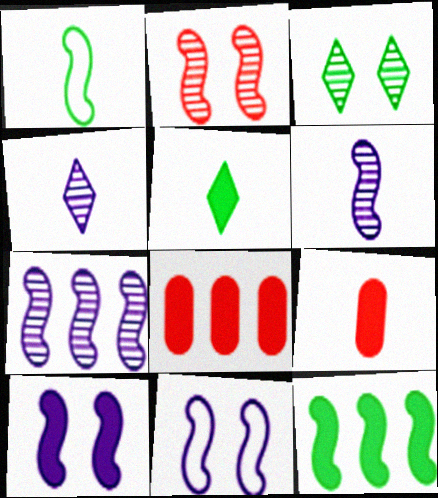[[1, 4, 9], 
[5, 8, 10]]